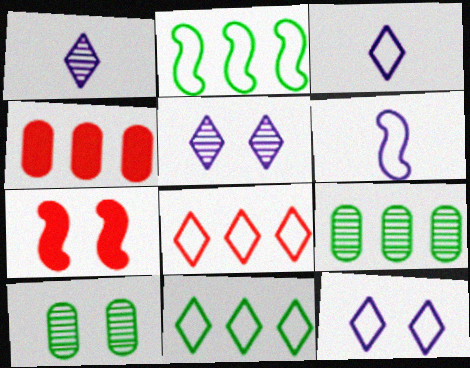[[3, 7, 9], 
[7, 10, 12]]